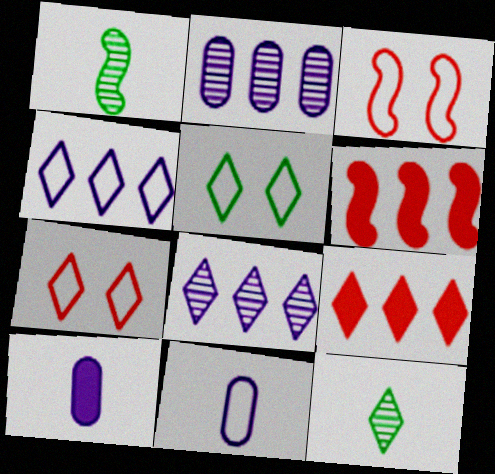[]